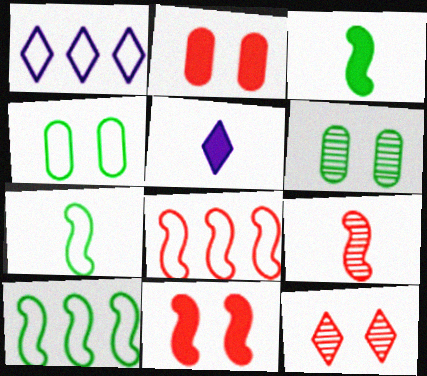[[5, 6, 8], 
[8, 9, 11]]